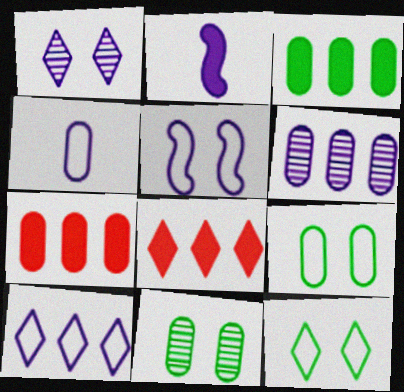[[4, 5, 10], 
[4, 7, 11]]